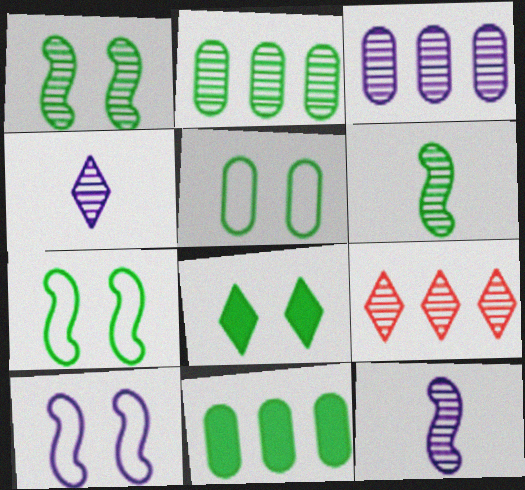[[1, 5, 8]]